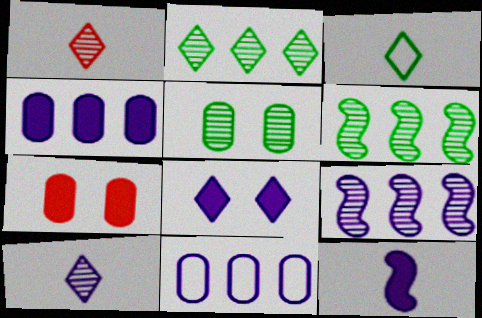[[1, 5, 9], 
[3, 7, 9], 
[4, 8, 12]]